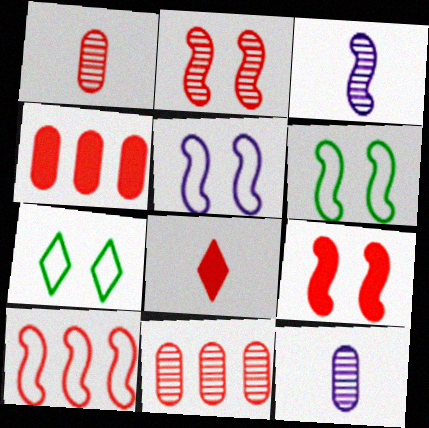[[3, 4, 7], 
[4, 8, 9]]